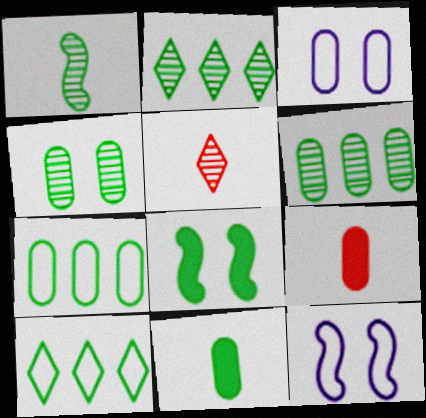[[1, 2, 4], 
[2, 9, 12], 
[3, 6, 9], 
[4, 7, 11]]